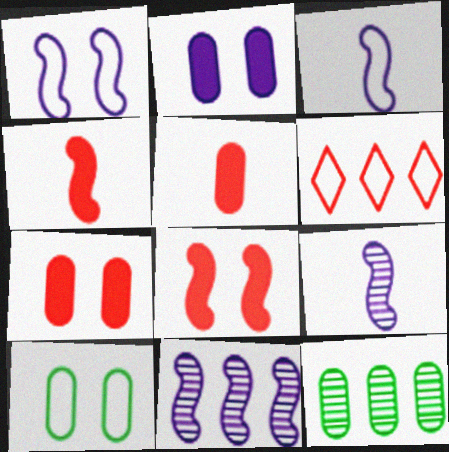[[3, 6, 10]]